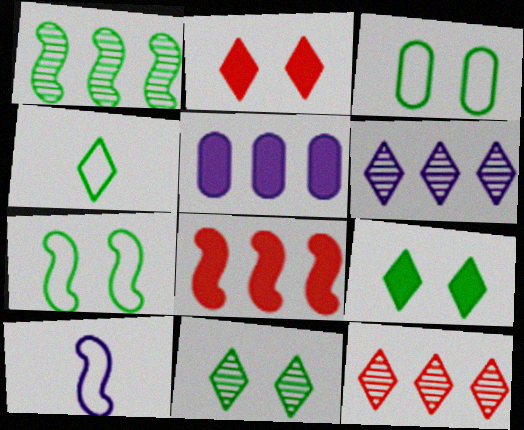[[2, 4, 6]]